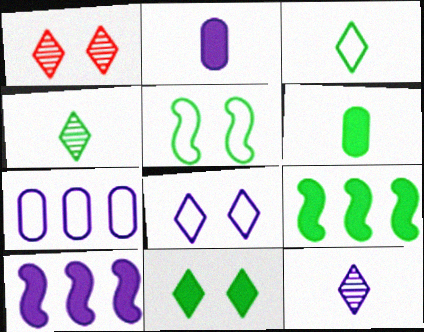[[1, 8, 11], 
[6, 9, 11]]